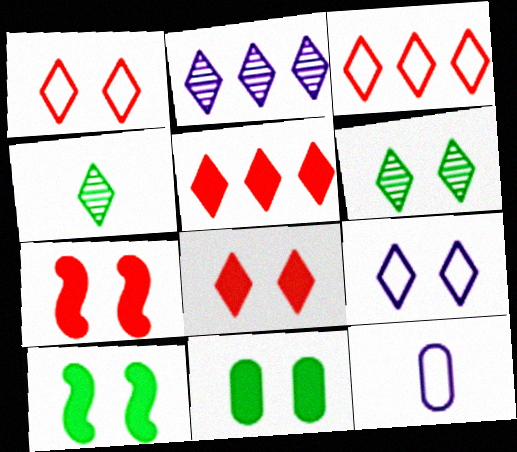[[4, 5, 9], 
[6, 8, 9]]